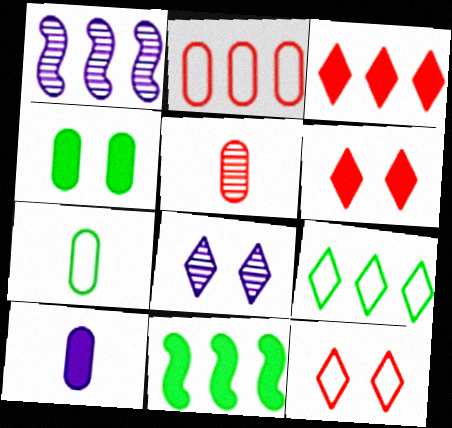[[1, 6, 7], 
[5, 7, 10], 
[6, 10, 11]]